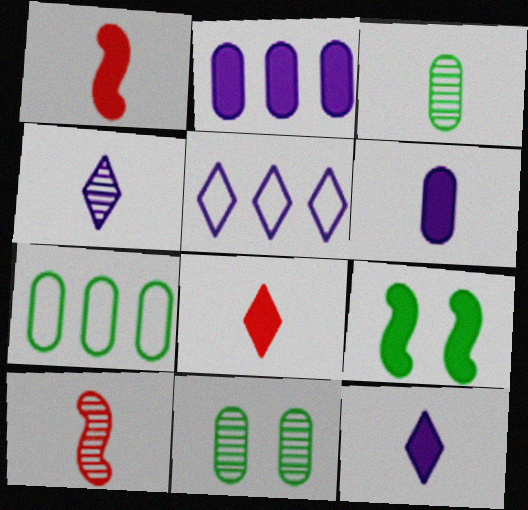[[1, 5, 11], 
[2, 8, 9], 
[3, 4, 10]]